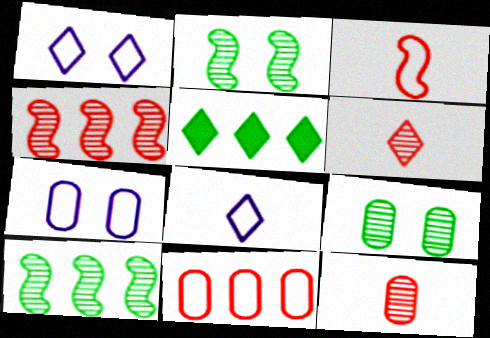[[1, 5, 6]]